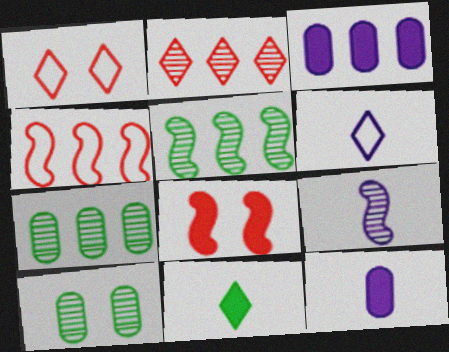[[1, 5, 12], 
[2, 9, 10], 
[3, 8, 11], 
[6, 7, 8], 
[6, 9, 12]]